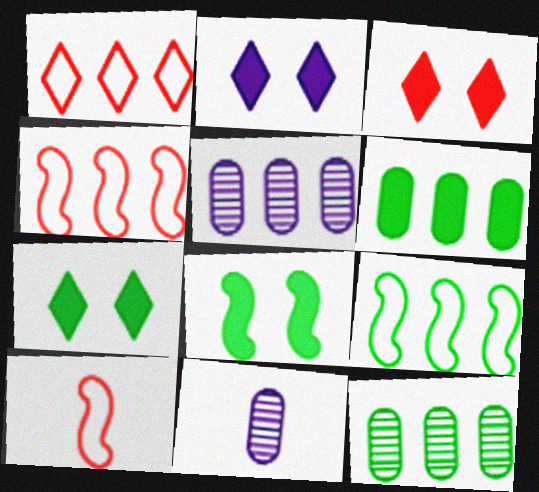[[1, 8, 11], 
[2, 3, 7], 
[2, 10, 12], 
[3, 9, 11], 
[4, 7, 11], 
[5, 7, 10]]